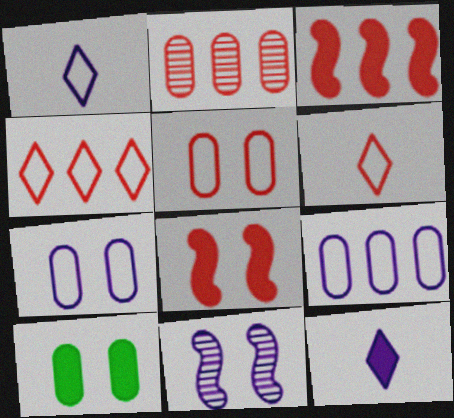[[2, 3, 4], 
[2, 6, 8], 
[3, 10, 12], 
[9, 11, 12]]